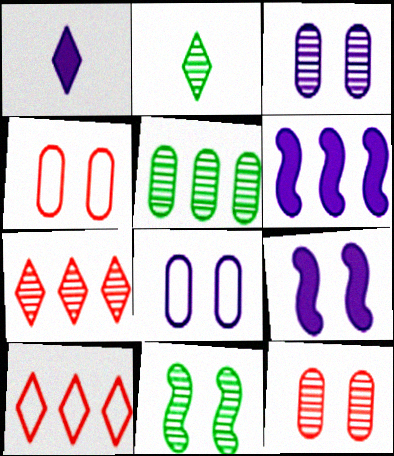[[2, 4, 6], 
[2, 5, 11], 
[5, 6, 10]]